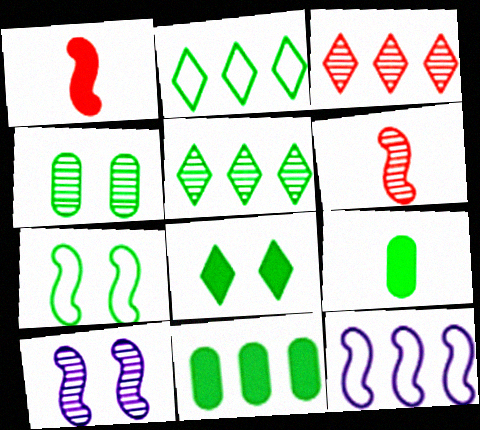[[3, 11, 12], 
[4, 7, 8], 
[5, 7, 9]]